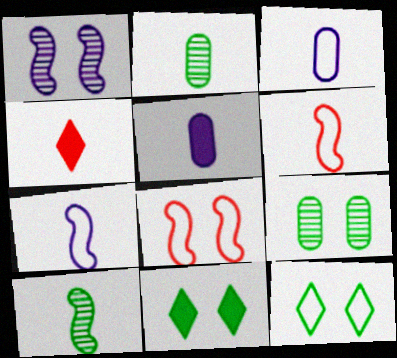[[2, 4, 7], 
[3, 4, 10]]